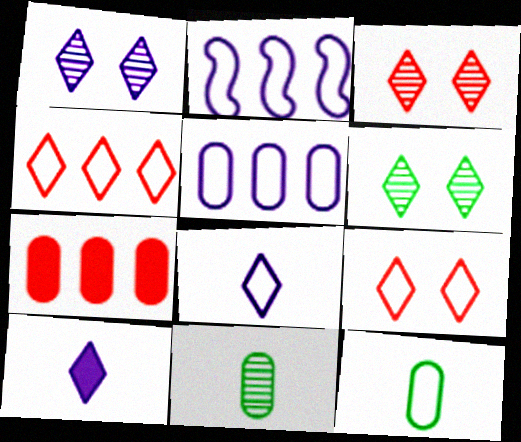[[1, 3, 6], 
[2, 9, 12], 
[4, 6, 10]]